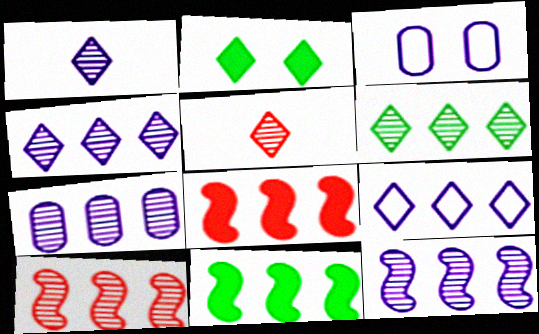[[2, 5, 9], 
[3, 5, 11], 
[4, 7, 12], 
[6, 7, 10]]